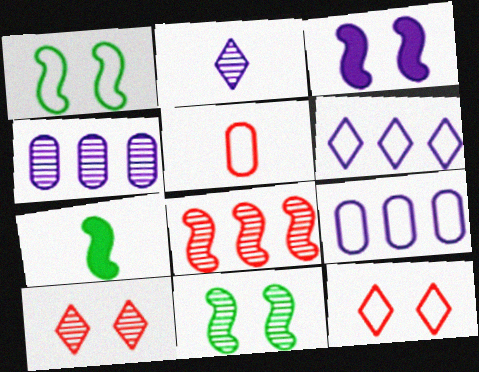[[1, 5, 6], 
[2, 3, 9], 
[2, 5, 7], 
[4, 7, 12], 
[7, 9, 10]]